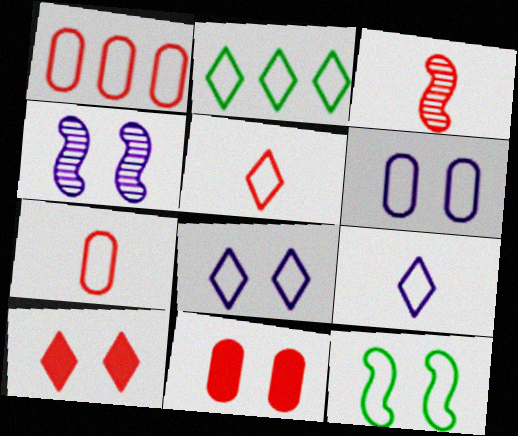[[1, 3, 10], 
[1, 9, 12], 
[2, 5, 8]]